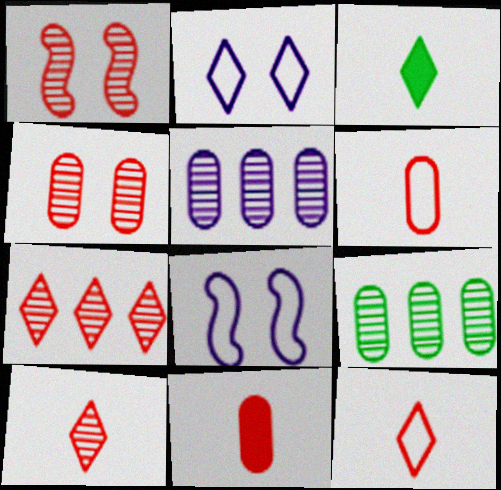[[2, 3, 7]]